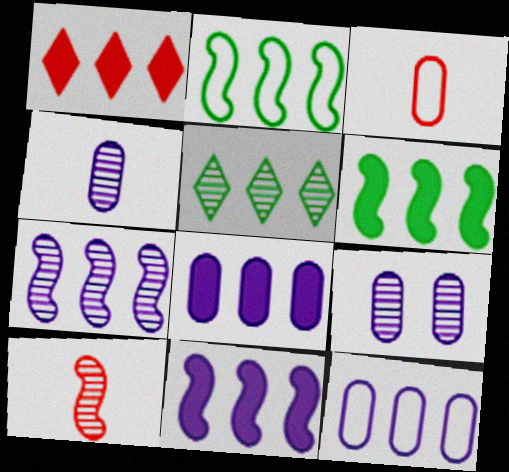[[1, 6, 8], 
[5, 9, 10]]